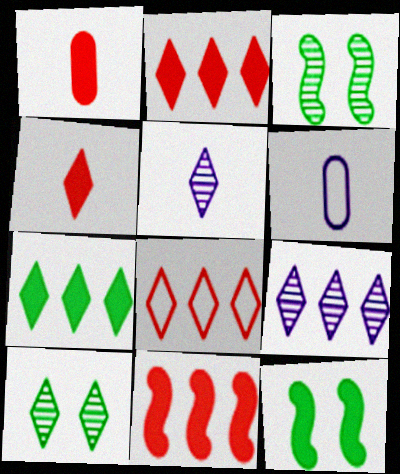[[2, 3, 6], 
[6, 10, 11], 
[7, 8, 9]]